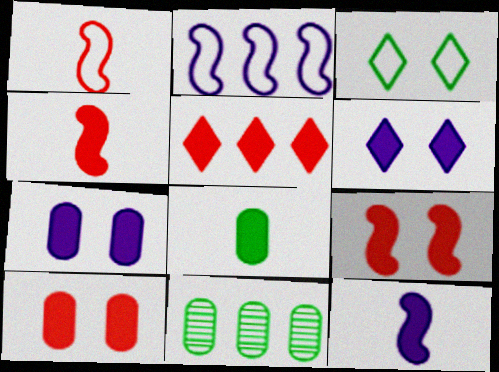[[1, 6, 11], 
[2, 5, 11], 
[4, 5, 10]]